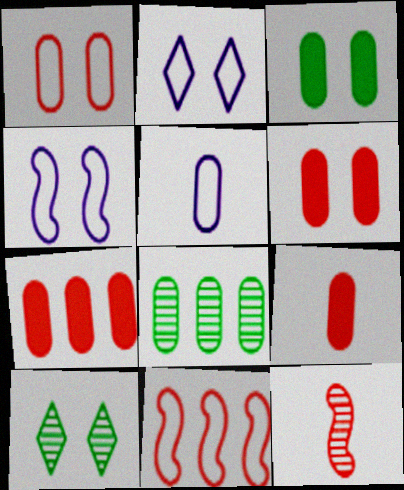[[4, 6, 10], 
[5, 6, 8], 
[6, 7, 9]]